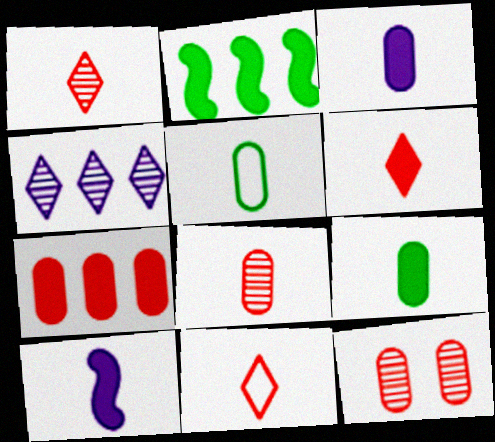[[1, 5, 10], 
[1, 6, 11], 
[3, 5, 8], 
[6, 9, 10]]